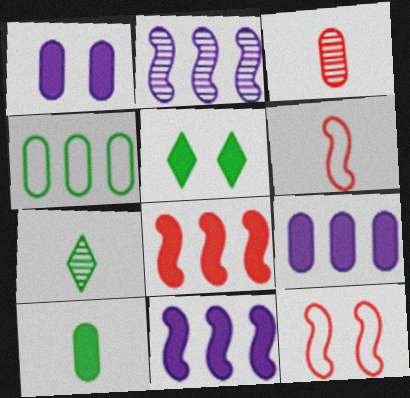[[1, 3, 4], 
[7, 9, 12]]